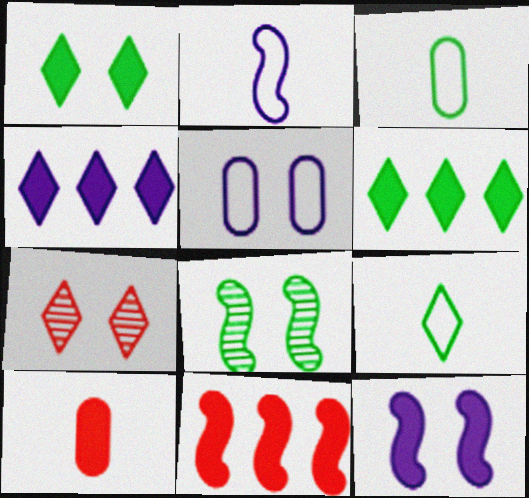[[2, 8, 11], 
[3, 6, 8], 
[4, 7, 9], 
[6, 10, 12]]